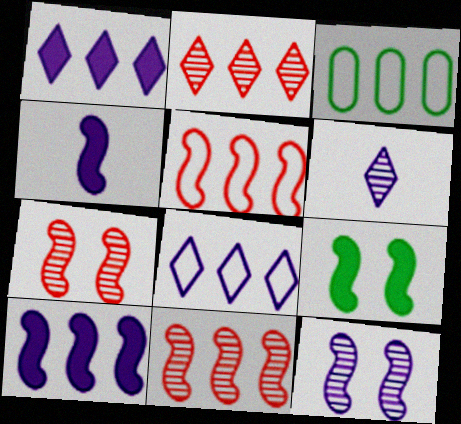[[1, 3, 11], 
[2, 3, 10], 
[3, 5, 8]]